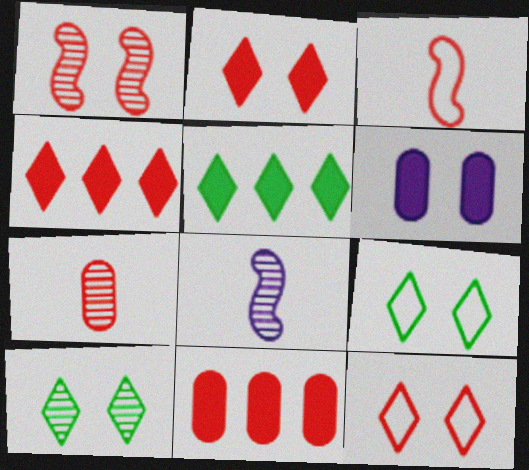[[1, 6, 9], 
[8, 9, 11]]